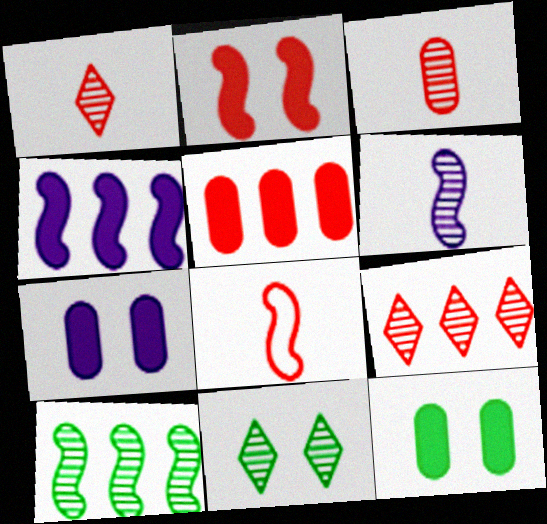[]